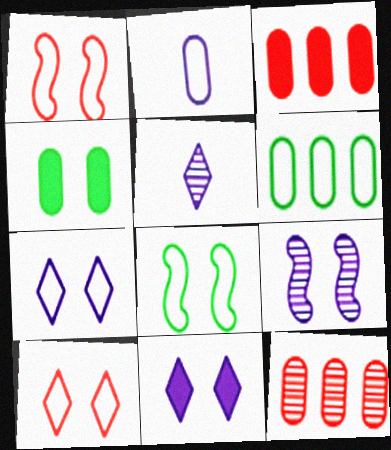[[2, 4, 12], 
[3, 5, 8], 
[4, 9, 10]]